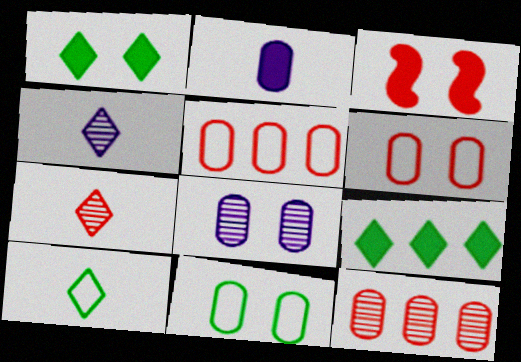[[2, 3, 9], 
[2, 11, 12], 
[3, 5, 7]]